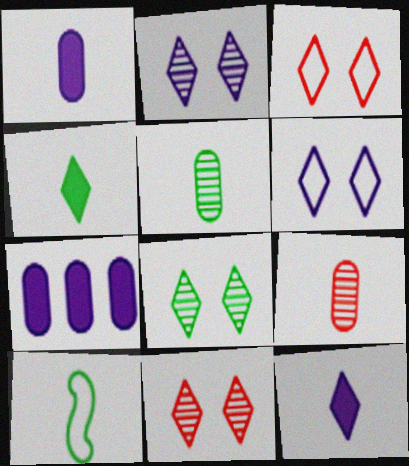[[2, 8, 11], 
[4, 5, 10], 
[7, 10, 11], 
[9, 10, 12]]